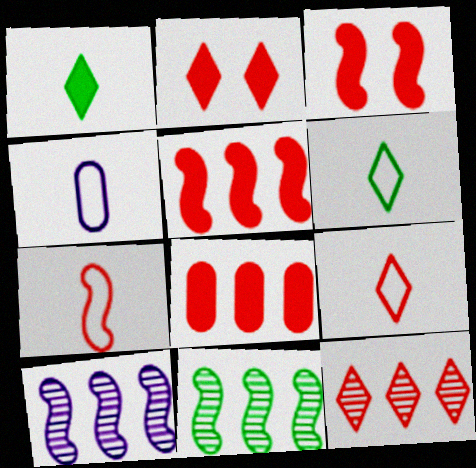[[2, 4, 11], 
[2, 9, 12], 
[4, 6, 7]]